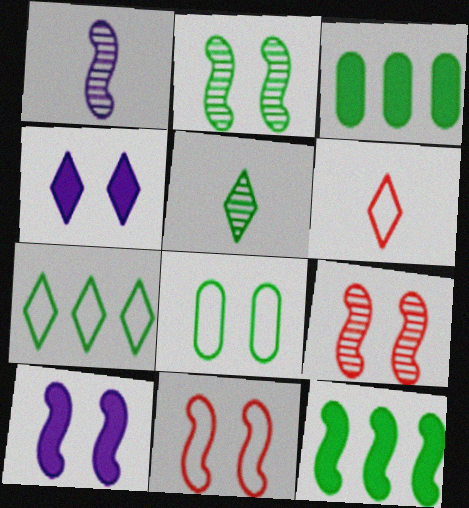[[1, 11, 12], 
[2, 10, 11], 
[4, 8, 9], 
[5, 8, 12]]